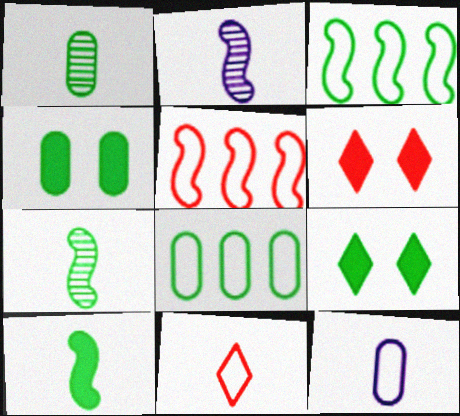[[1, 3, 9], 
[1, 4, 8], 
[2, 6, 8], 
[7, 8, 9]]